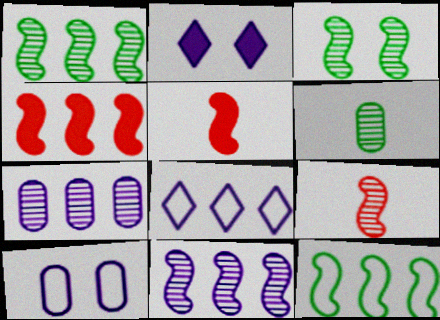[[3, 9, 11], 
[4, 11, 12]]